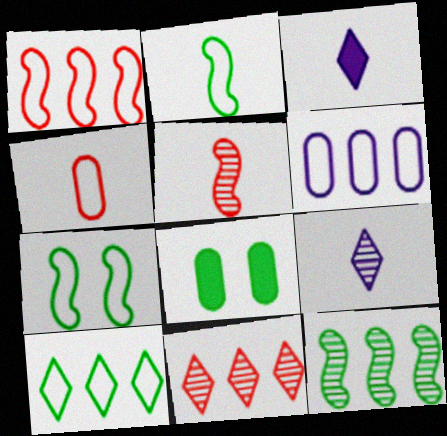[[1, 6, 10], 
[1, 8, 9]]